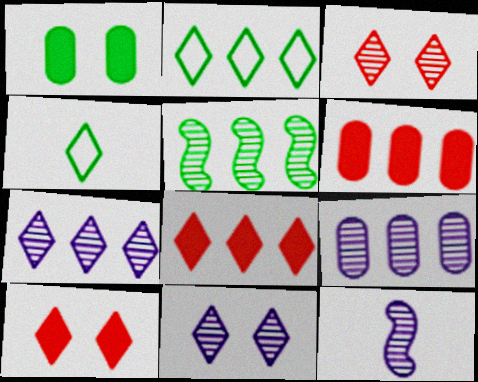[[1, 4, 5], 
[2, 7, 8], 
[4, 7, 10], 
[4, 8, 11], 
[9, 11, 12]]